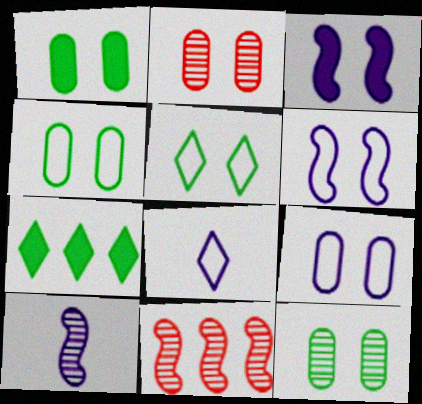[[1, 2, 9], 
[1, 4, 12], 
[1, 8, 11], 
[2, 3, 5]]